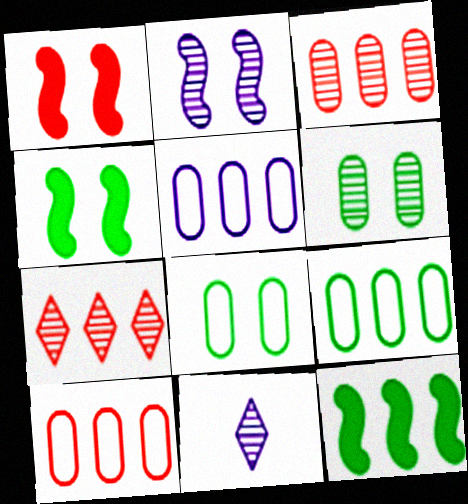[[1, 9, 11], 
[4, 10, 11], 
[5, 7, 12], 
[5, 9, 10]]